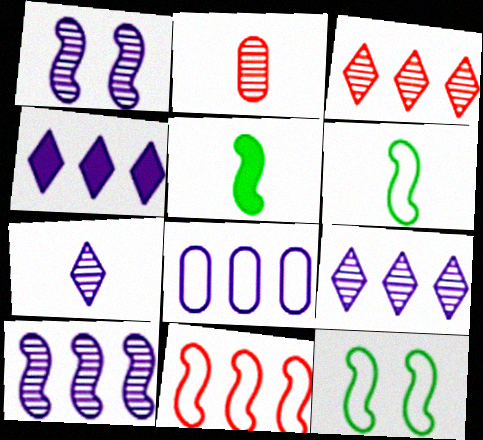[[1, 5, 11], 
[2, 4, 12], 
[4, 8, 10]]